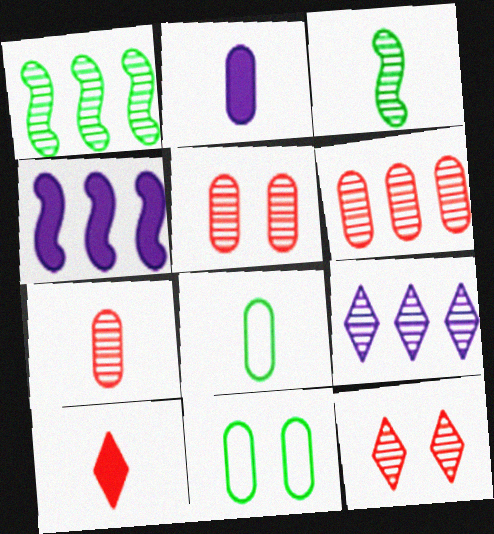[[1, 6, 9], 
[2, 6, 11], 
[2, 7, 8], 
[3, 5, 9], 
[4, 8, 12], 
[5, 6, 7]]